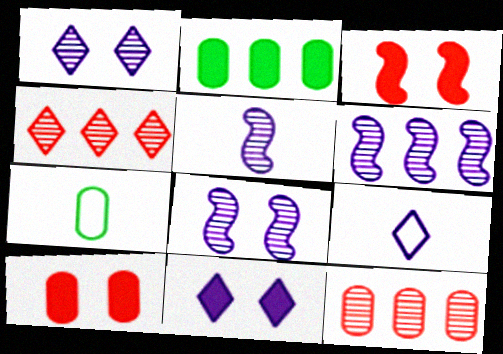[[5, 6, 8]]